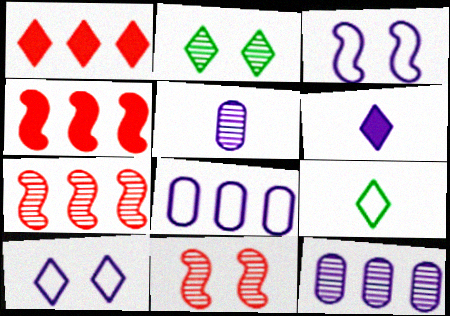[[2, 5, 7], 
[3, 6, 12]]